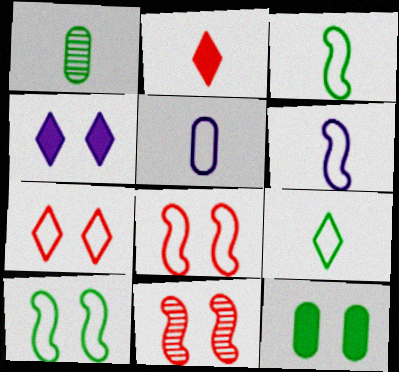[[1, 2, 6]]